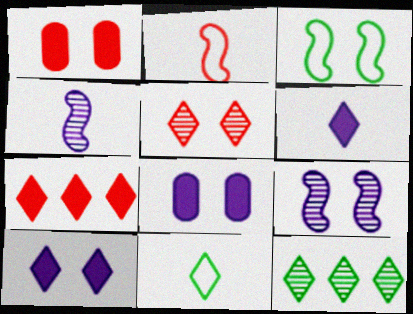[[2, 8, 12], 
[3, 5, 8]]